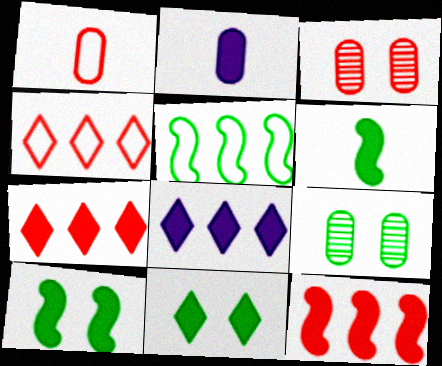[[2, 7, 10], 
[2, 11, 12]]